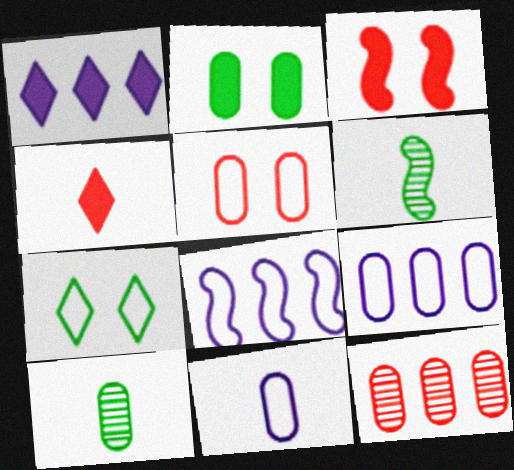[[1, 5, 6], 
[2, 11, 12], 
[3, 6, 8], 
[4, 6, 11]]